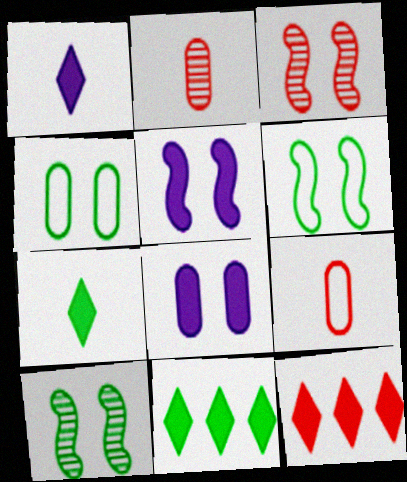[[3, 5, 6], 
[3, 9, 12]]